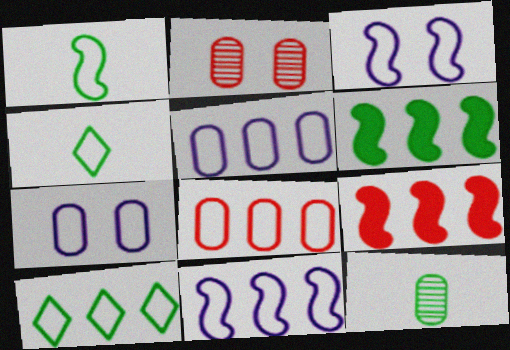[[3, 4, 8], 
[8, 10, 11]]